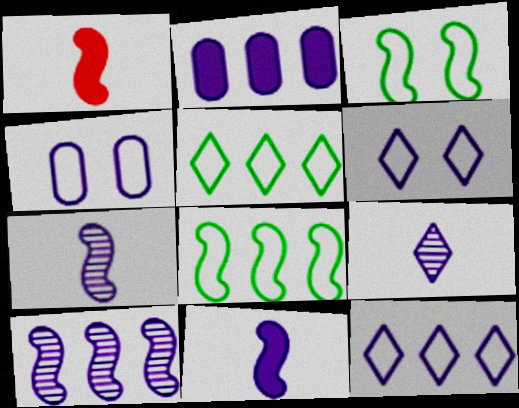[[1, 3, 10], 
[2, 6, 7], 
[2, 10, 12]]